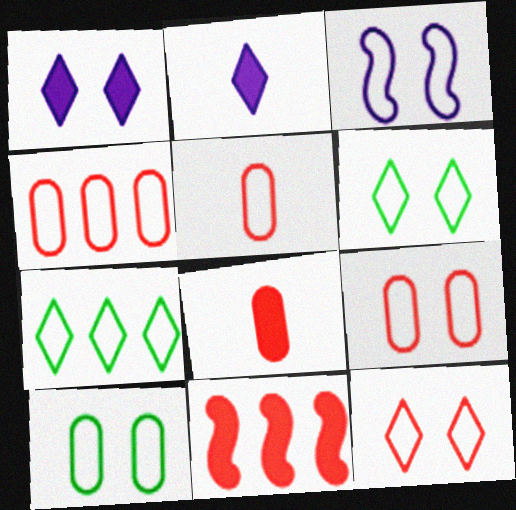[[3, 5, 7], 
[3, 6, 9], 
[3, 10, 12], 
[4, 5, 9]]